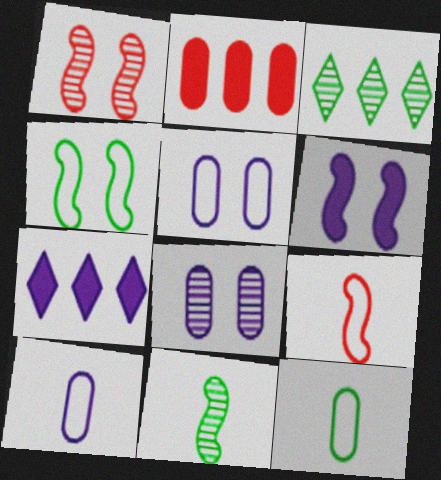[[1, 4, 6], 
[1, 7, 12], 
[2, 8, 12]]